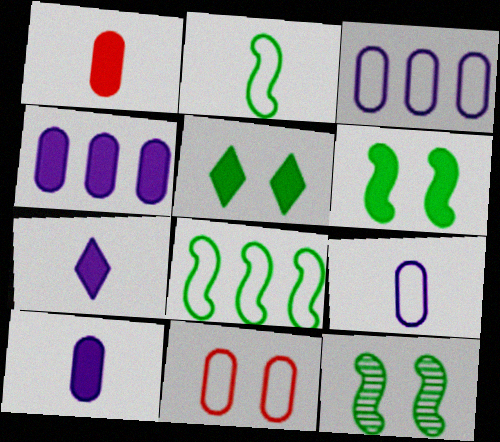[]